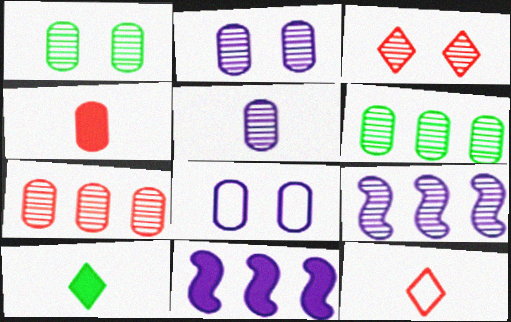[[1, 5, 7], 
[1, 11, 12], 
[4, 6, 8]]